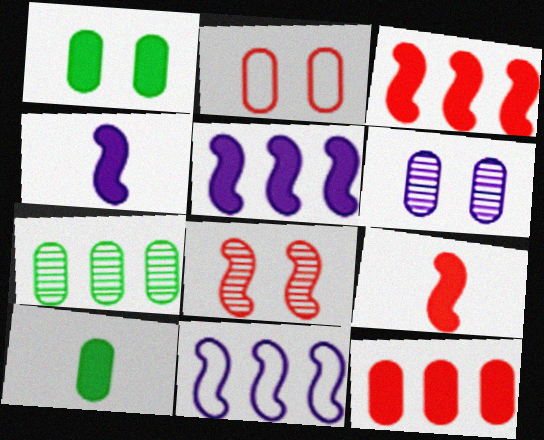[[1, 2, 6]]